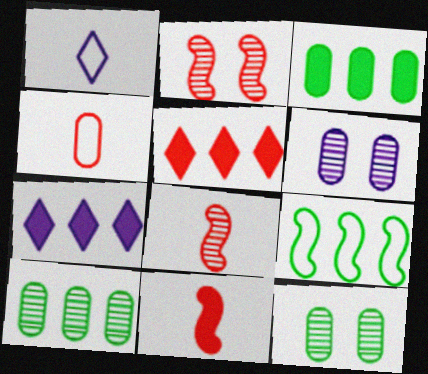[[1, 2, 3], 
[2, 4, 5], 
[3, 4, 6]]